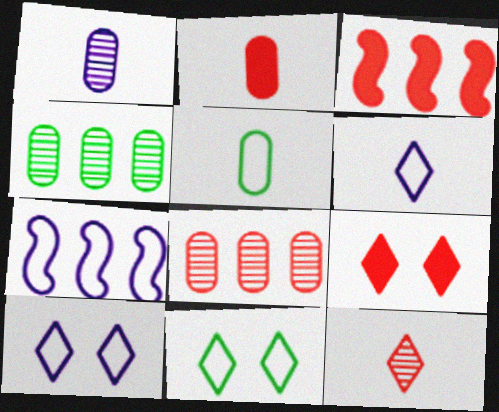[[1, 2, 5], 
[1, 3, 11], 
[2, 3, 9]]